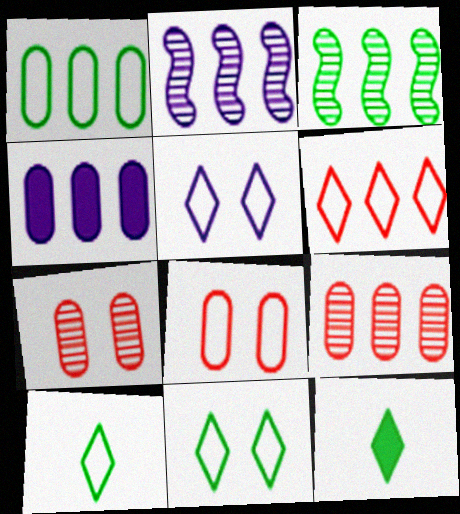[[1, 4, 9], 
[2, 8, 12], 
[3, 4, 6], 
[5, 6, 10]]